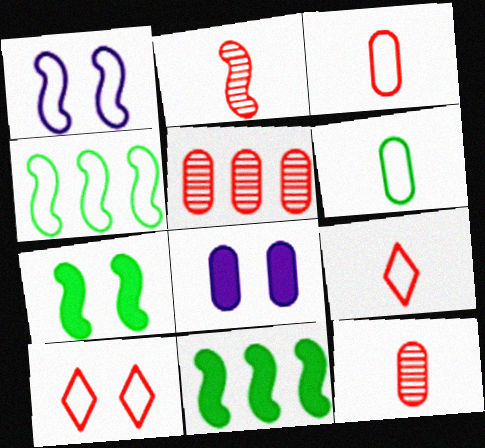[[1, 2, 11], 
[5, 6, 8]]